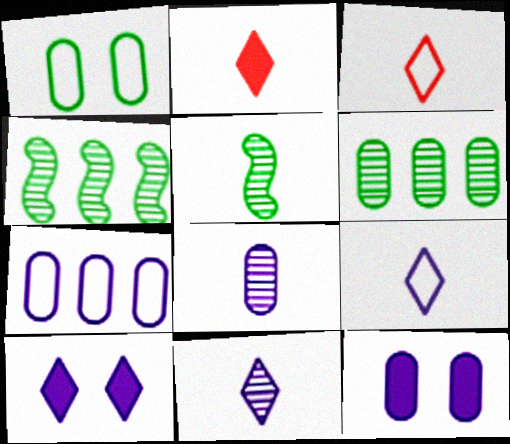[[3, 4, 12], 
[7, 8, 12]]